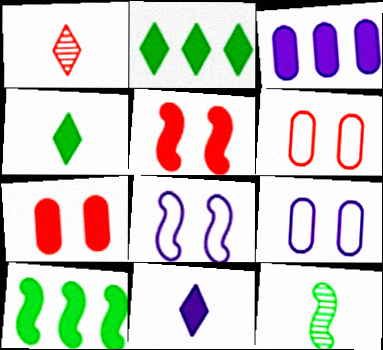[[1, 9, 10], 
[3, 4, 5], 
[7, 10, 11]]